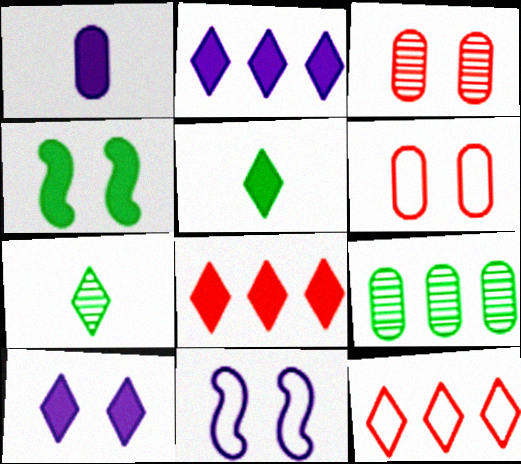[[1, 4, 8], 
[1, 6, 9], 
[5, 8, 10], 
[7, 10, 12]]